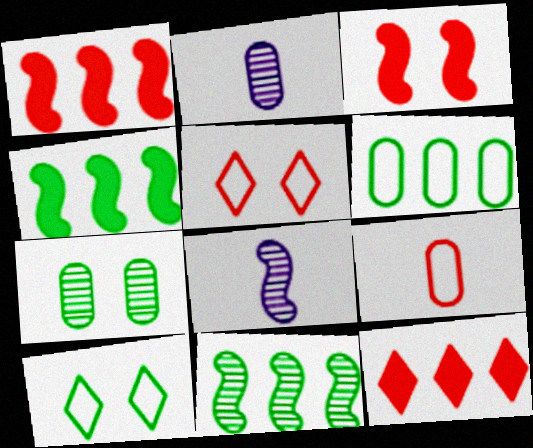[[1, 2, 10], 
[2, 4, 5]]